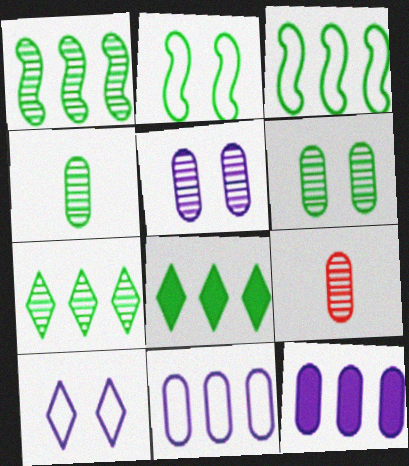[[2, 4, 8]]